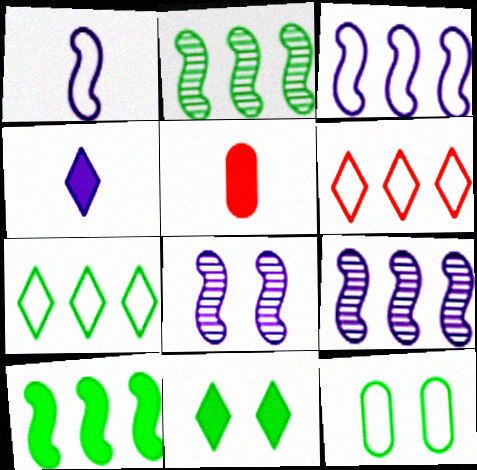[[1, 6, 12], 
[5, 7, 8]]